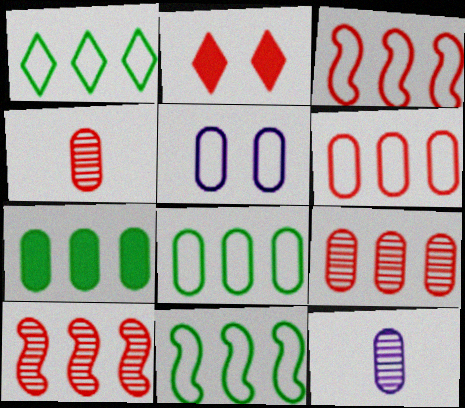[[1, 8, 11], 
[2, 3, 4], 
[2, 11, 12], 
[4, 5, 7]]